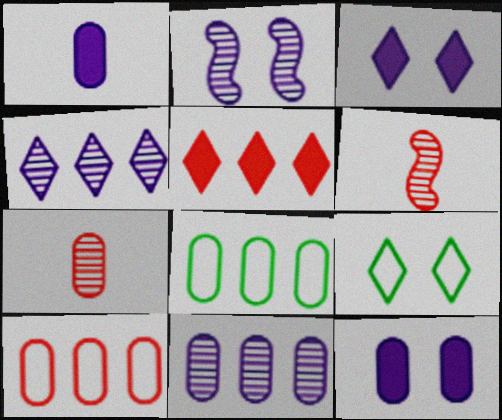[[3, 6, 8], 
[7, 8, 12]]